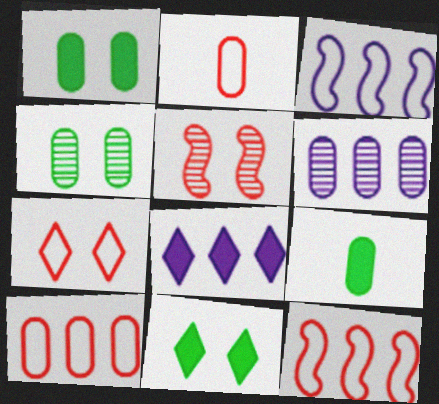[[1, 2, 6], 
[2, 7, 12], 
[3, 6, 8]]